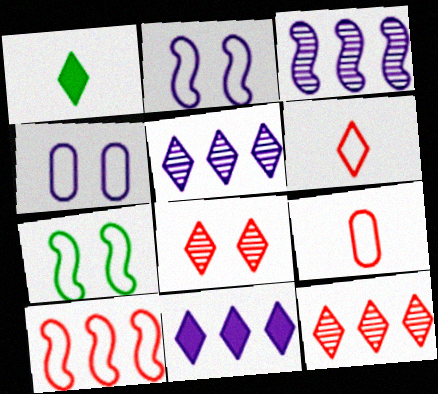[]